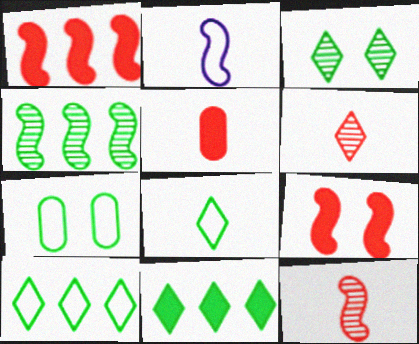[[2, 4, 9], 
[3, 8, 11]]